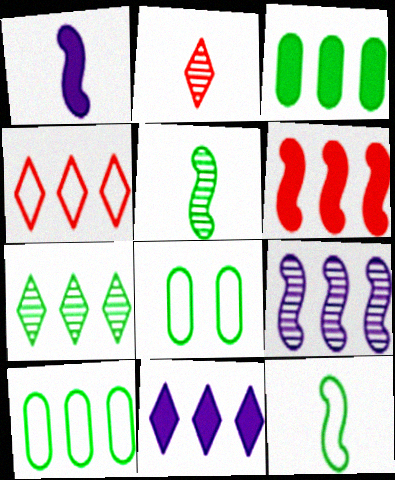[[3, 4, 9], 
[3, 6, 11], 
[4, 7, 11]]